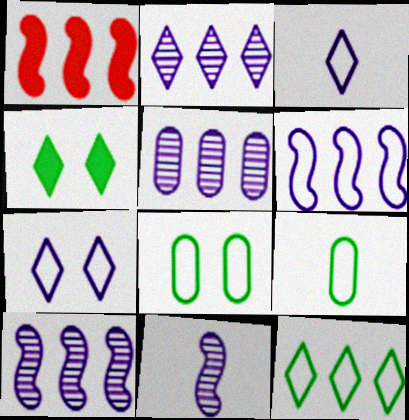[[1, 5, 12], 
[2, 5, 10]]